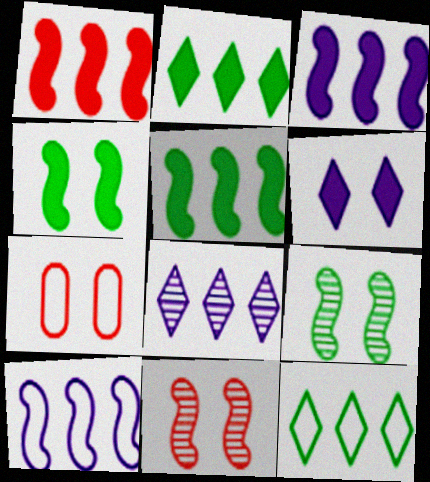[[1, 3, 5], 
[6, 7, 9]]